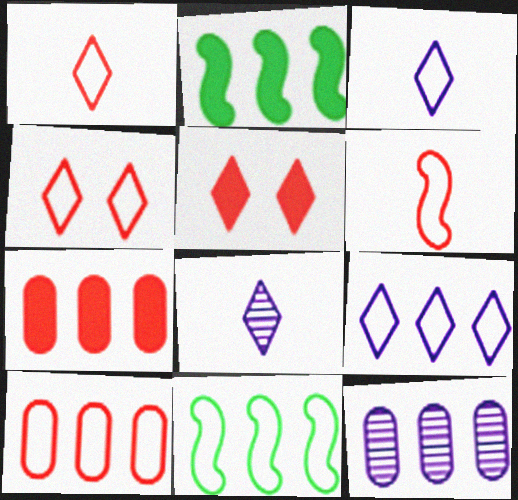[[4, 6, 10], 
[9, 10, 11]]